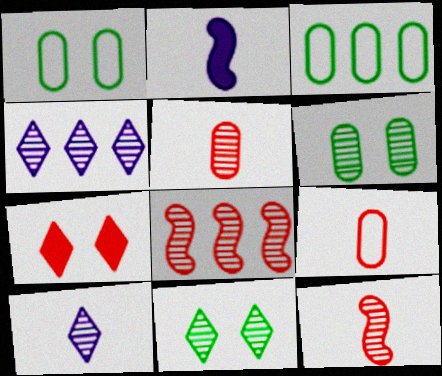[[4, 6, 12], 
[6, 8, 10], 
[7, 8, 9]]